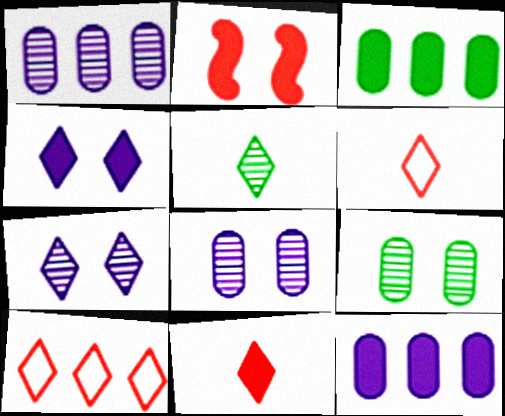[[4, 5, 10]]